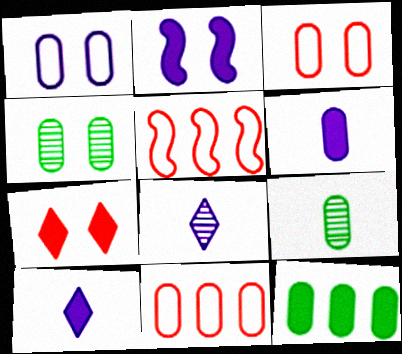[[4, 5, 10], 
[4, 6, 11]]